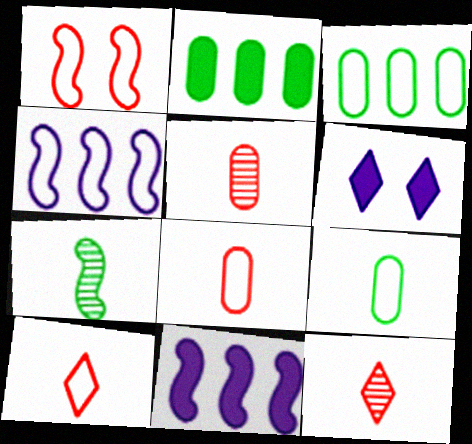[[1, 7, 11]]